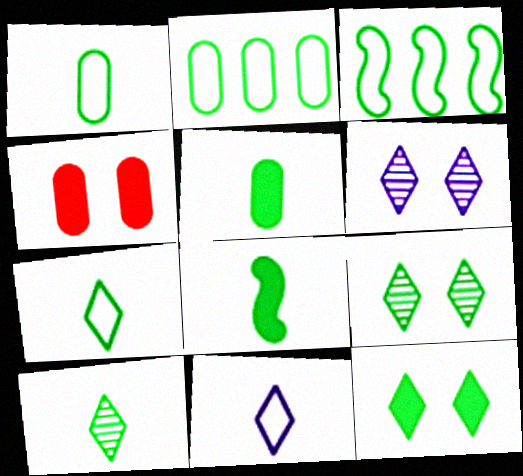[[1, 8, 10], 
[2, 8, 9], 
[3, 5, 9]]